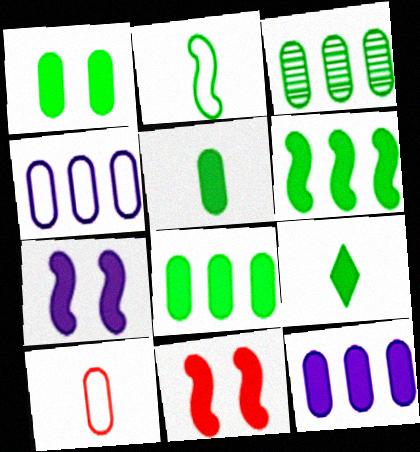[[1, 5, 8], 
[1, 6, 9], 
[9, 11, 12]]